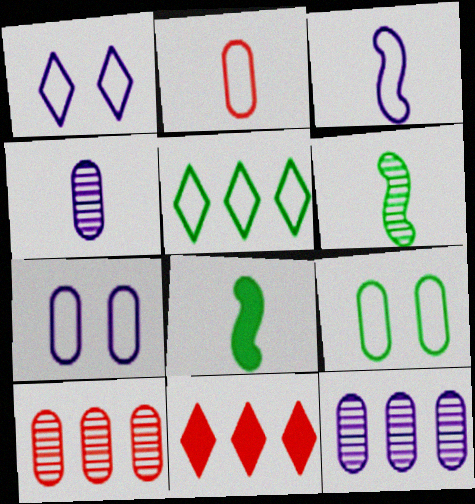[[1, 8, 10], 
[6, 7, 11]]